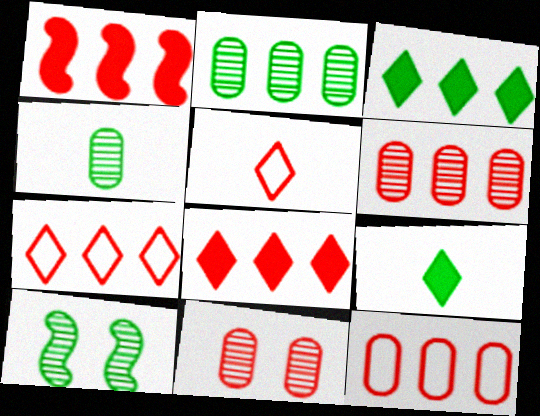[[1, 5, 11], 
[1, 6, 7]]